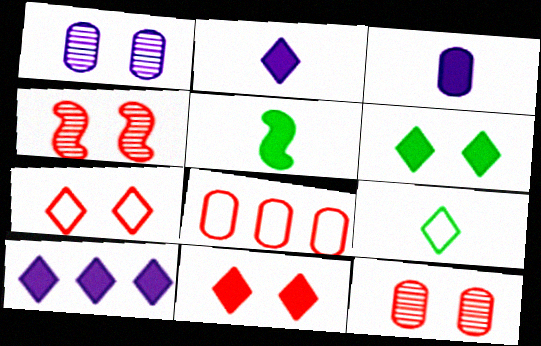[]